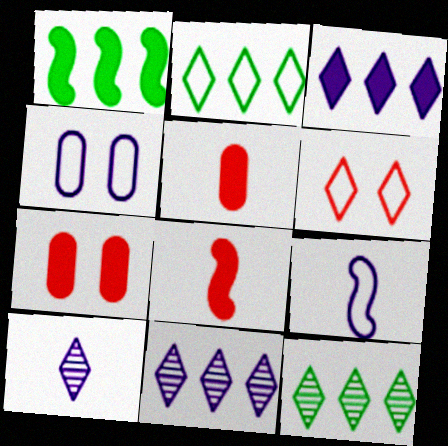[[4, 8, 12], 
[7, 9, 12]]